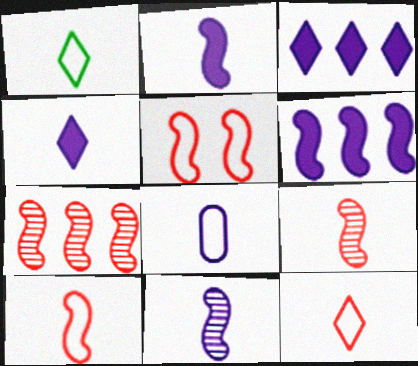[[1, 8, 10], 
[4, 8, 11]]